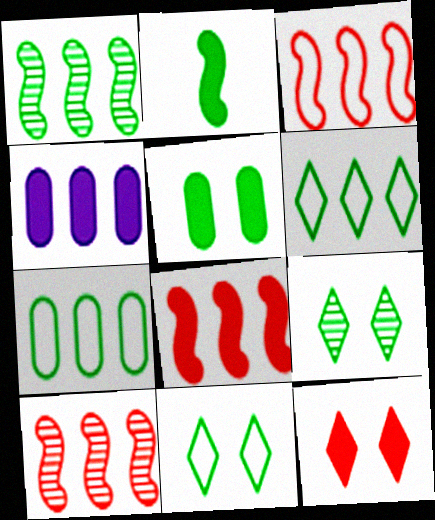[[2, 4, 12], 
[2, 7, 9], 
[3, 8, 10], 
[4, 6, 10]]